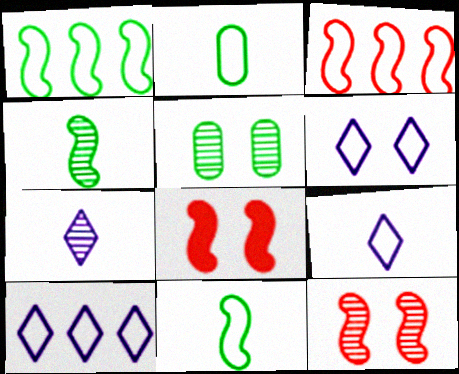[[2, 3, 6], 
[5, 6, 8], 
[6, 9, 10]]